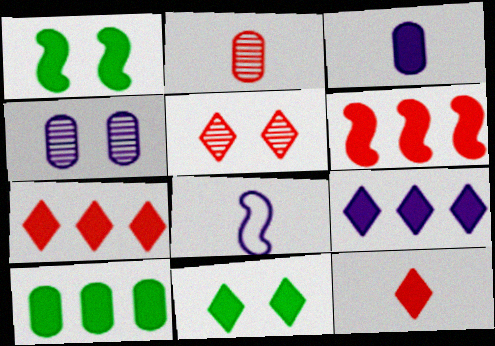[[1, 3, 7], 
[3, 6, 11], 
[4, 8, 9], 
[5, 8, 10], 
[6, 9, 10], 
[9, 11, 12]]